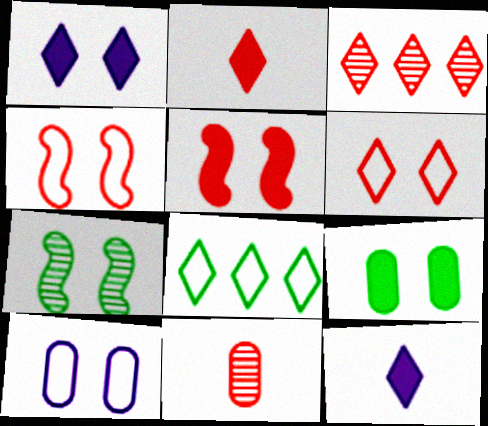[[1, 5, 9], 
[2, 3, 6]]